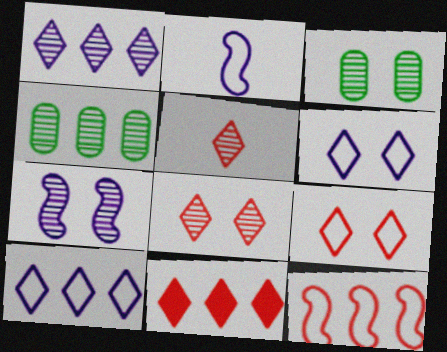[[2, 3, 11], 
[3, 7, 8], 
[4, 5, 7], 
[5, 9, 11]]